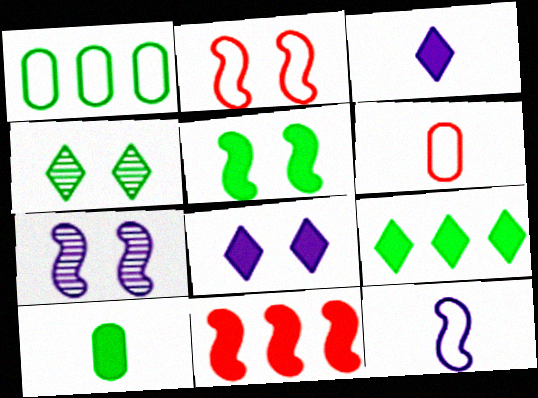[[2, 5, 7], 
[5, 9, 10], 
[6, 7, 9], 
[8, 10, 11]]